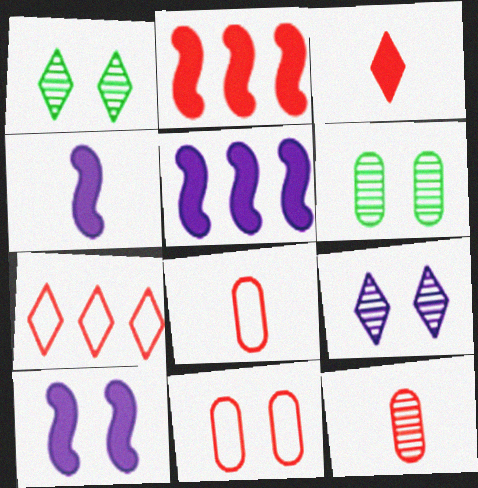[[1, 5, 8], 
[1, 10, 11], 
[4, 5, 10], 
[4, 6, 7]]